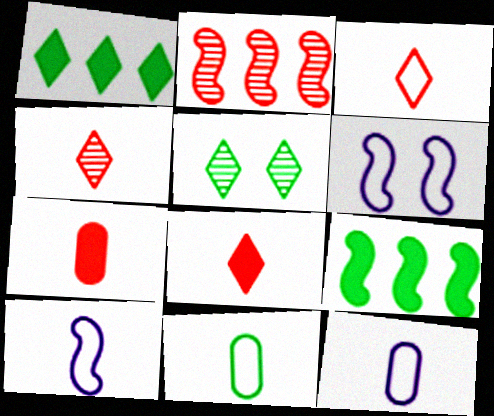[[3, 4, 8], 
[3, 10, 11], 
[5, 9, 11]]